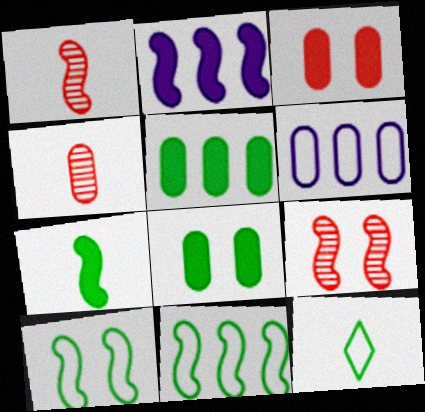[[1, 2, 10], 
[4, 6, 8]]